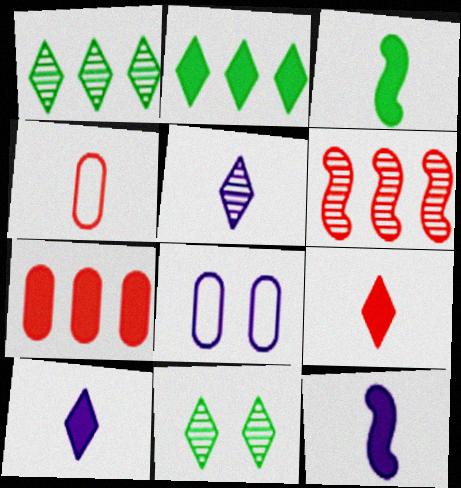[[3, 4, 5]]